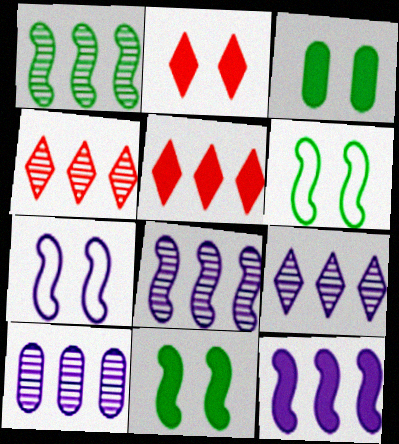[[1, 4, 10], 
[8, 9, 10]]